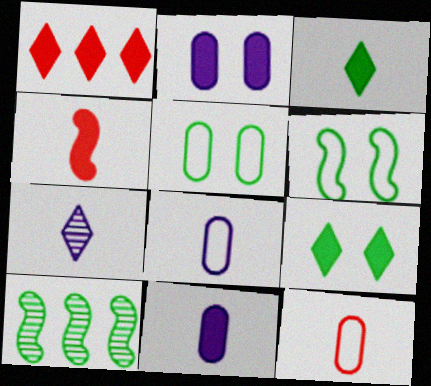[[3, 4, 11], 
[3, 5, 10]]